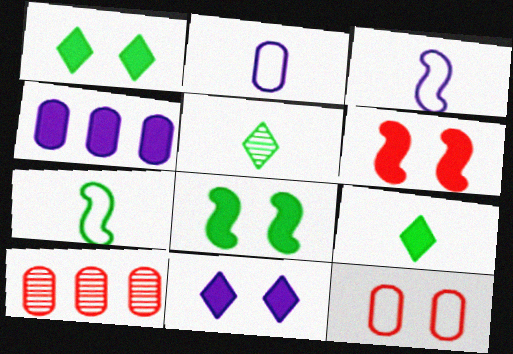[[1, 3, 10], 
[4, 6, 9], 
[7, 10, 11]]